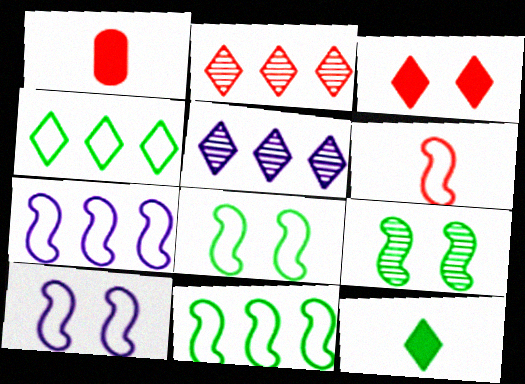[[1, 5, 8], 
[6, 7, 8], 
[6, 10, 11]]